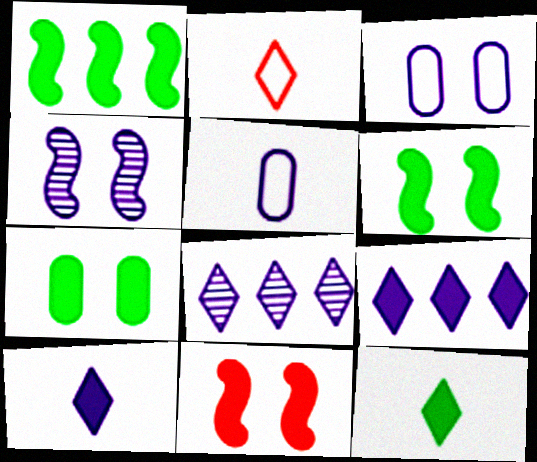[[1, 7, 12], 
[4, 5, 9]]